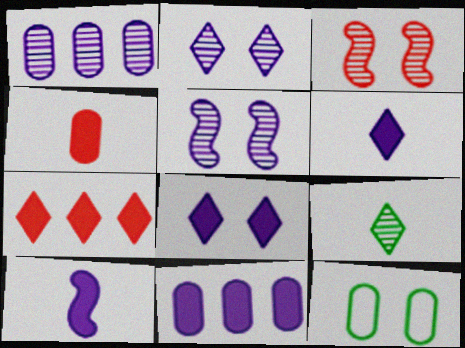[[1, 3, 9], 
[1, 4, 12], 
[3, 8, 12], 
[8, 10, 11]]